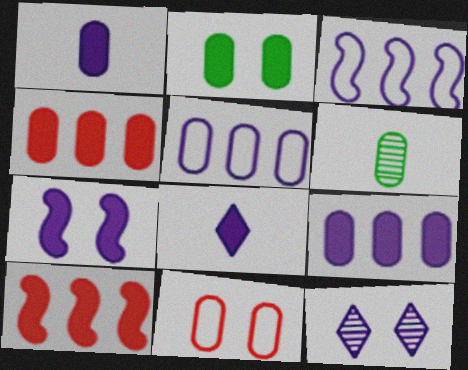[[1, 2, 4], 
[1, 3, 12], 
[2, 8, 10], 
[6, 9, 11], 
[7, 8, 9]]